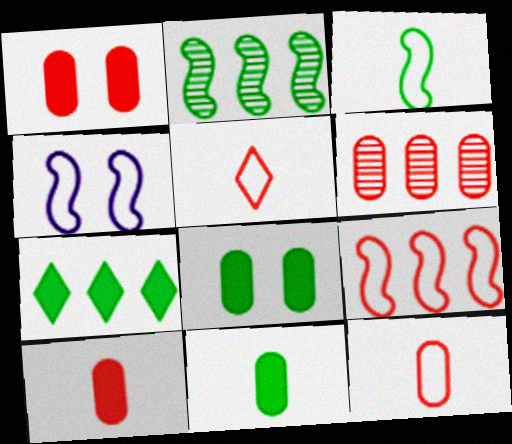[[1, 6, 12], 
[3, 4, 9]]